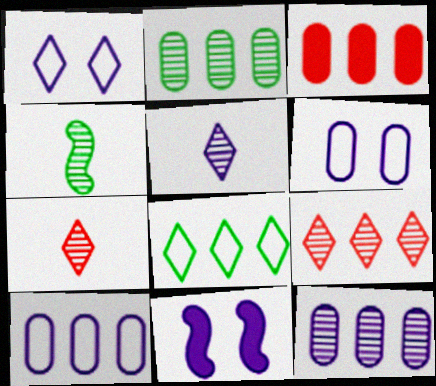[[1, 3, 4], 
[2, 3, 10], 
[5, 10, 11]]